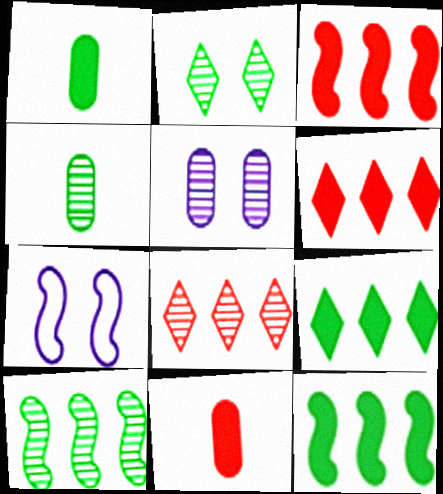[[1, 7, 8], 
[2, 4, 10], 
[4, 6, 7]]